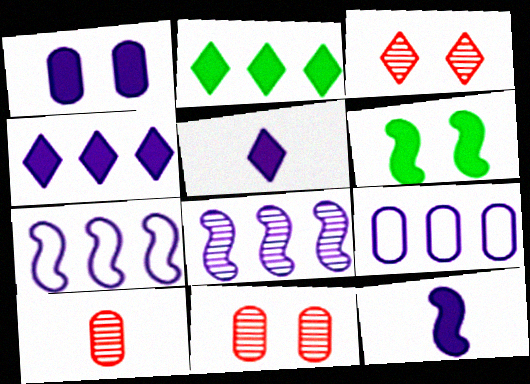[[1, 4, 12], 
[4, 8, 9]]